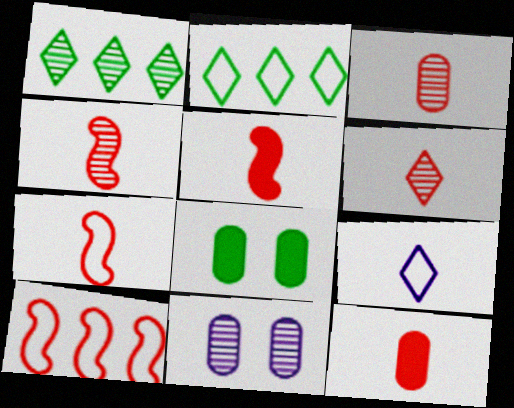[[1, 4, 11], 
[2, 5, 11], 
[3, 4, 6], 
[4, 5, 7], 
[6, 7, 12]]